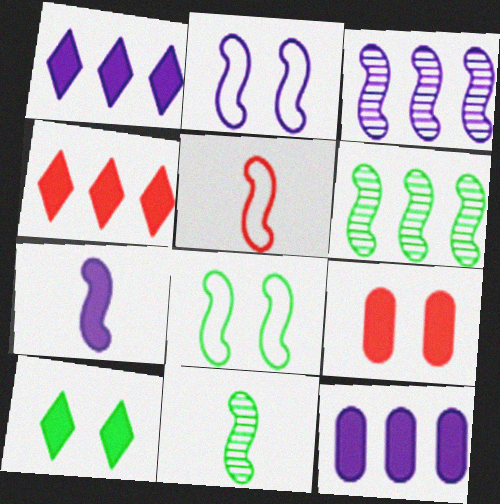[[2, 3, 7], 
[5, 7, 11]]